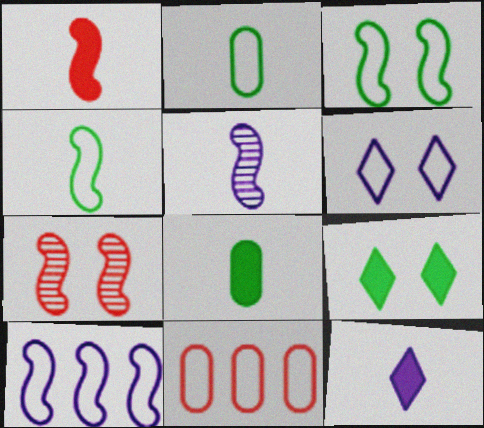[[1, 4, 5], 
[1, 8, 12], 
[4, 6, 11], 
[5, 9, 11]]